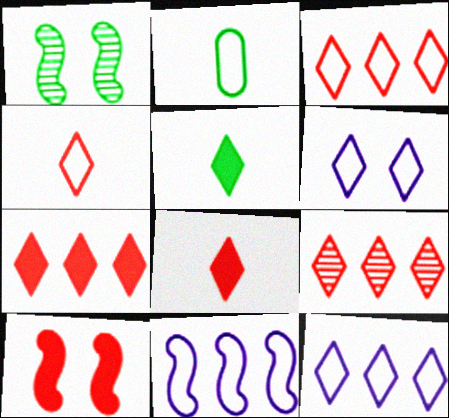[[3, 7, 9], 
[5, 6, 9]]